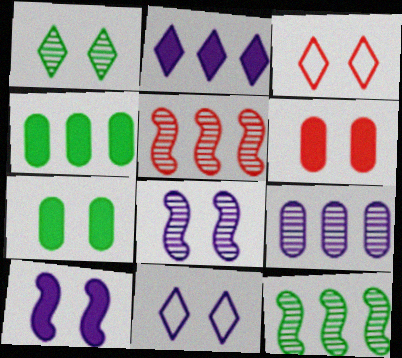[[3, 7, 8]]